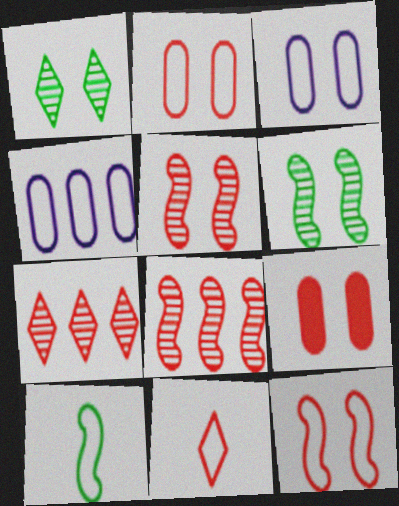[[8, 9, 11]]